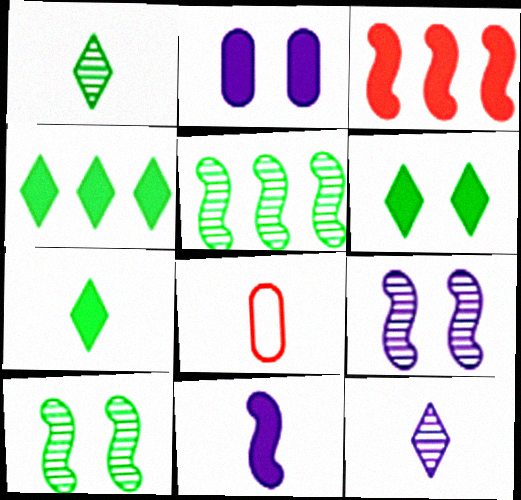[[1, 8, 11], 
[2, 3, 7], 
[4, 6, 7], 
[4, 8, 9]]